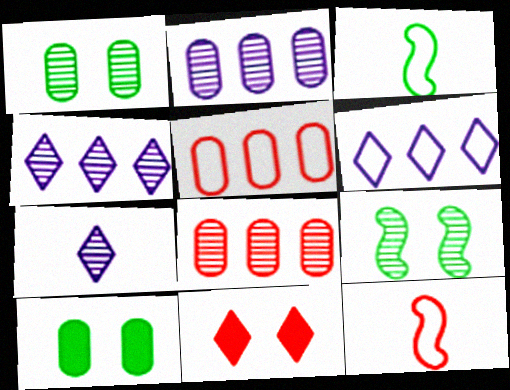[[2, 3, 11], 
[4, 10, 12], 
[7, 8, 9], 
[8, 11, 12]]